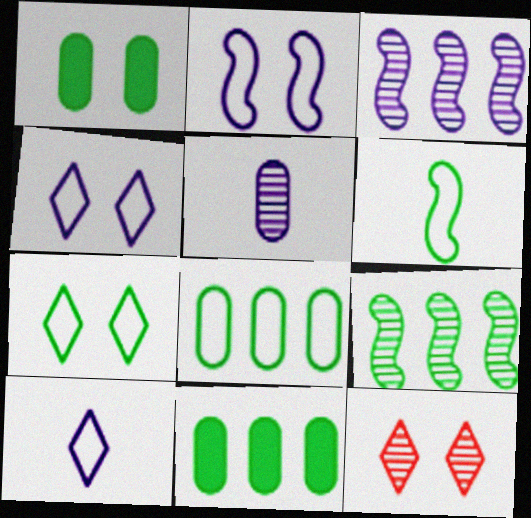[[1, 2, 12], 
[5, 9, 12], 
[6, 7, 8]]